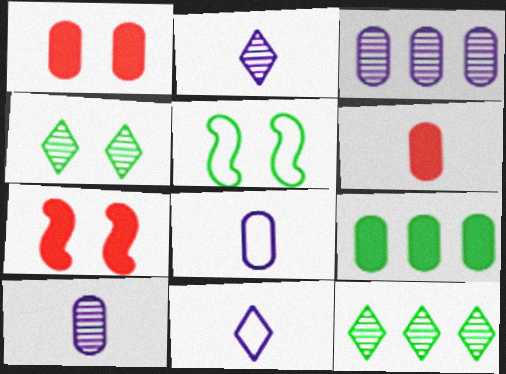[[7, 8, 12]]